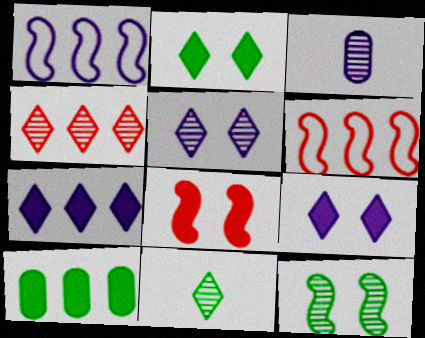[[1, 3, 9], 
[1, 4, 10], 
[2, 3, 6], 
[3, 4, 12], 
[4, 5, 11]]